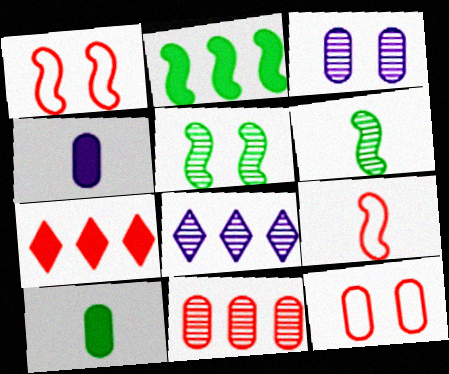[[1, 8, 10]]